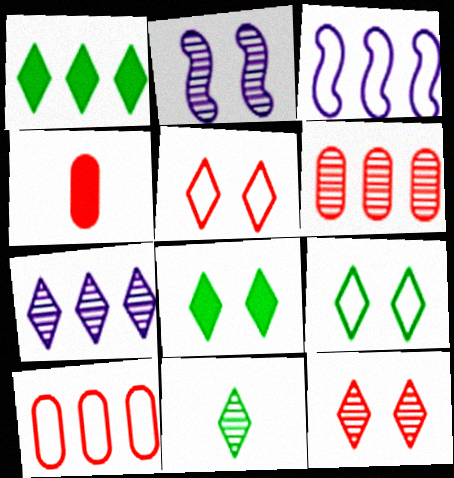[[1, 3, 6], 
[1, 9, 11], 
[2, 6, 11], 
[7, 11, 12]]